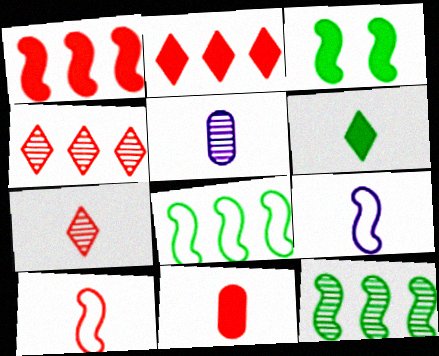[[5, 6, 10], 
[7, 10, 11]]